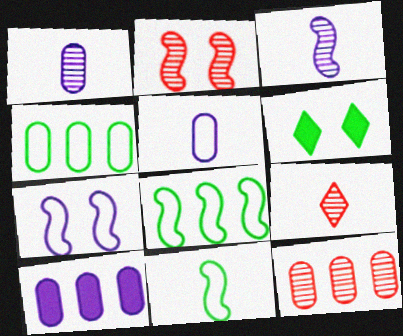[[2, 9, 12], 
[4, 10, 12]]